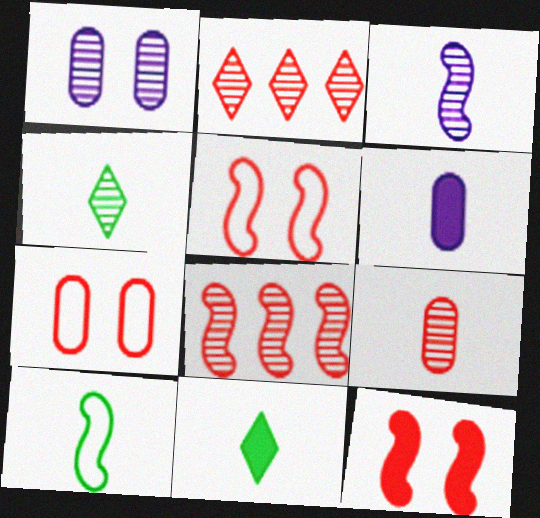[[1, 4, 8], 
[3, 4, 9]]